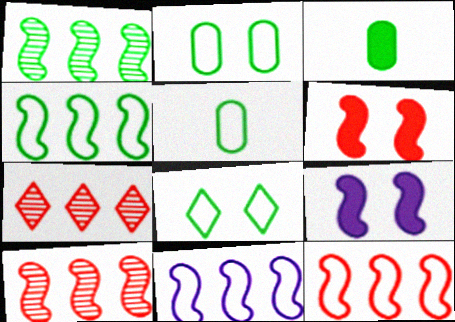[[1, 3, 8], 
[4, 5, 8], 
[4, 11, 12], 
[5, 7, 9]]